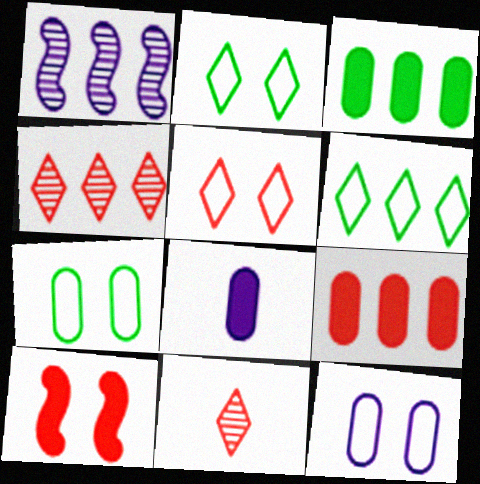[[1, 6, 9]]